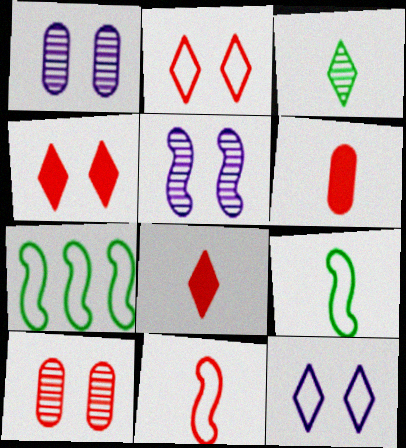[[1, 7, 8]]